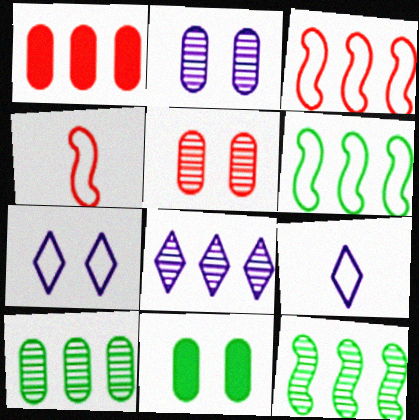[[1, 6, 8], 
[4, 8, 11]]